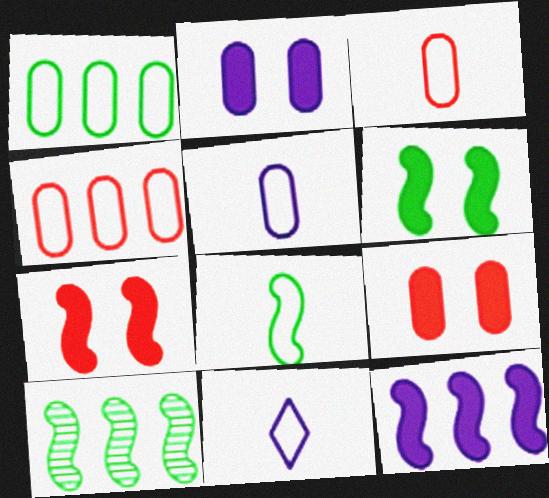[[3, 8, 11], 
[6, 8, 10], 
[9, 10, 11]]